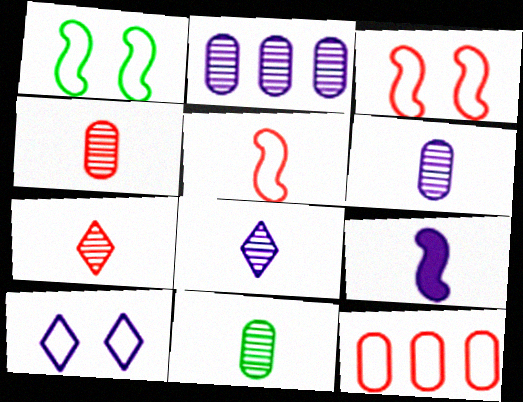[[2, 9, 10], 
[4, 6, 11]]